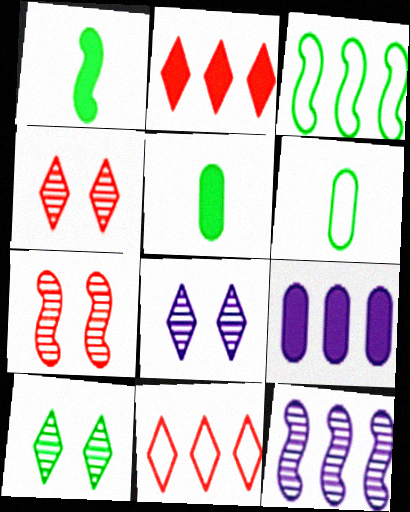[[3, 5, 10], 
[4, 8, 10]]